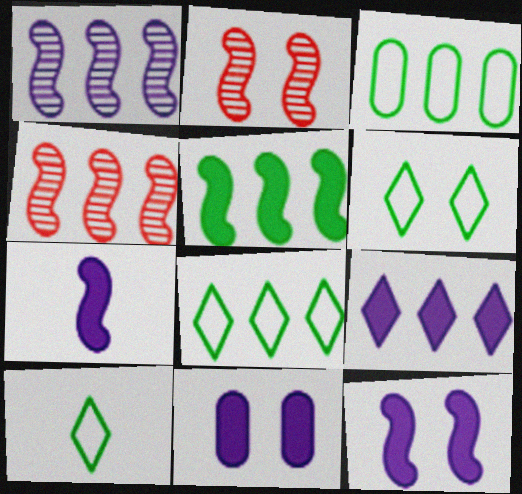[[2, 6, 11], 
[3, 4, 9], 
[4, 10, 11], 
[6, 8, 10], 
[7, 9, 11]]